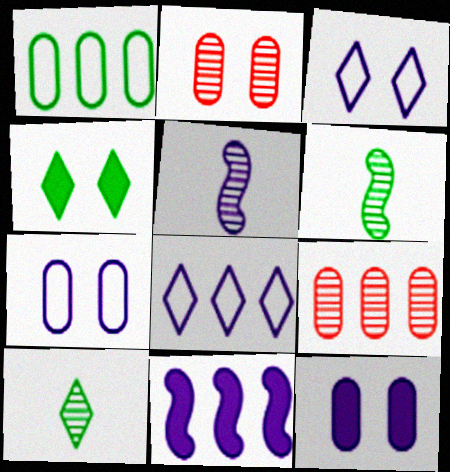[[1, 4, 6], 
[5, 8, 12]]